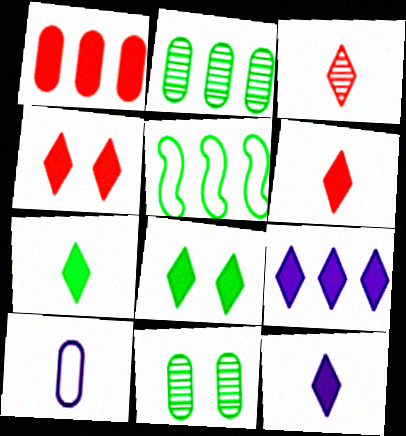[[1, 10, 11], 
[4, 7, 9], 
[5, 7, 11], 
[6, 7, 12], 
[6, 8, 9]]